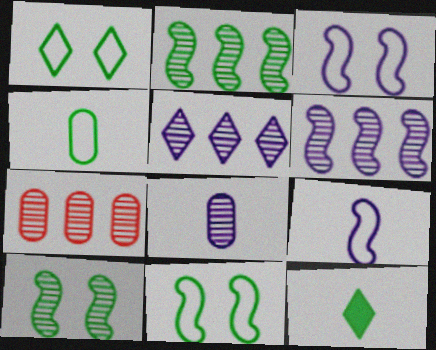[[2, 5, 7], 
[3, 7, 12]]